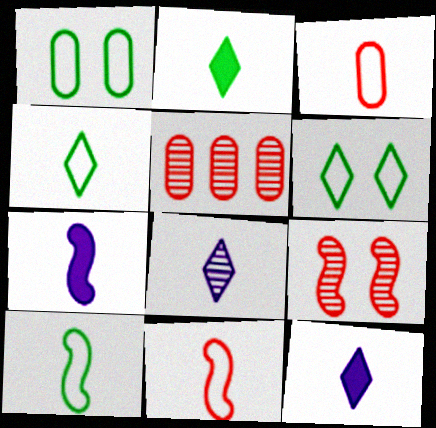[[5, 6, 7]]